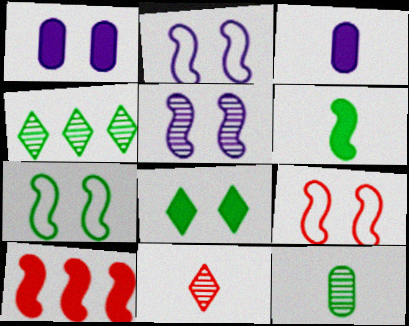[[2, 7, 9], 
[3, 4, 9], 
[3, 8, 10]]